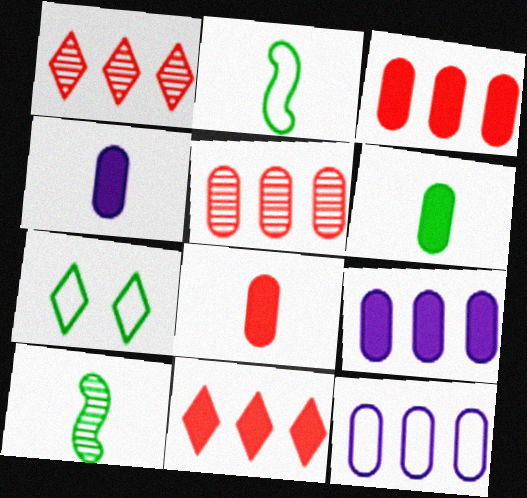[[4, 6, 8]]